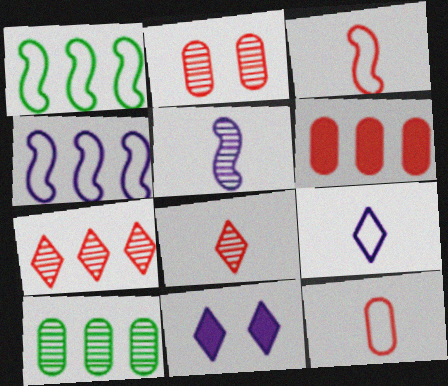[[2, 6, 12], 
[3, 10, 11]]